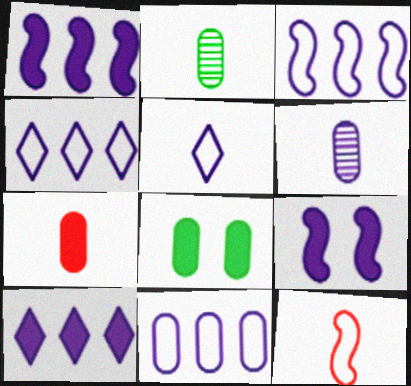[[3, 4, 11], 
[4, 6, 9]]